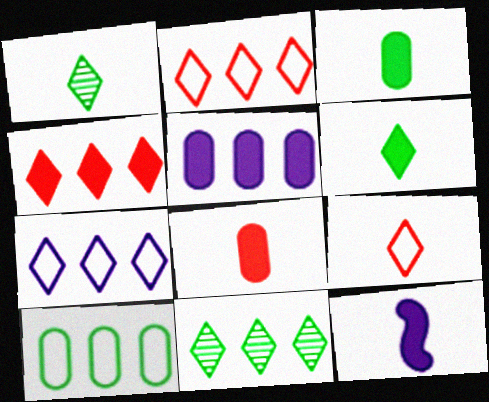[[4, 7, 11], 
[6, 8, 12]]